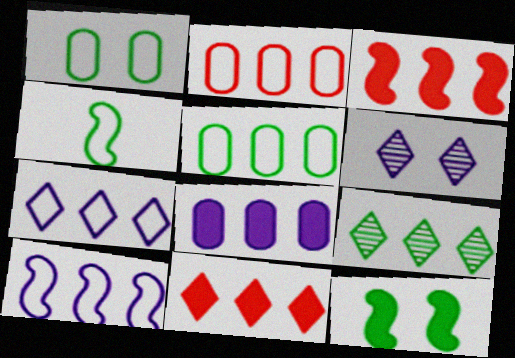[[7, 9, 11]]